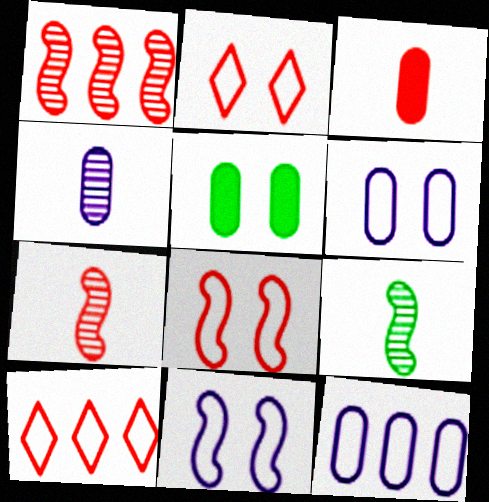[[1, 2, 3]]